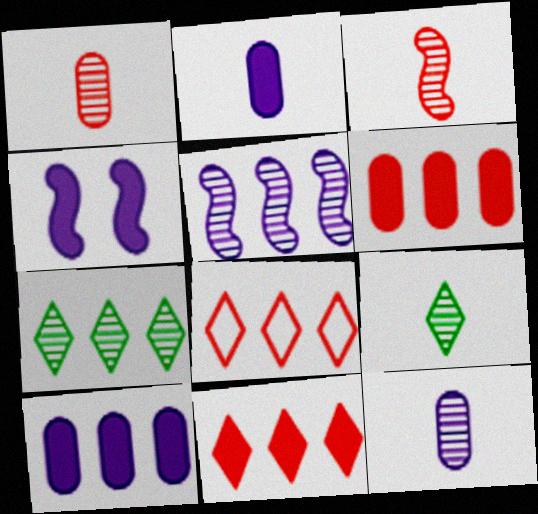[[3, 9, 12]]